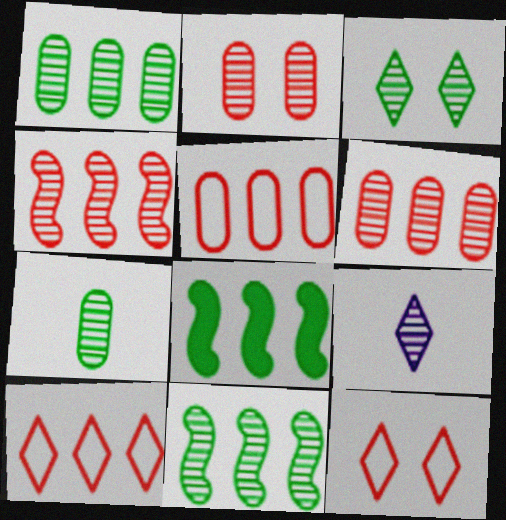[[2, 9, 11], 
[3, 7, 11]]